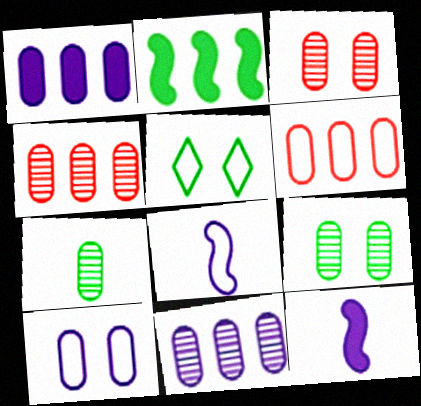[[2, 5, 7], 
[3, 7, 11], 
[4, 5, 12], 
[5, 6, 8]]